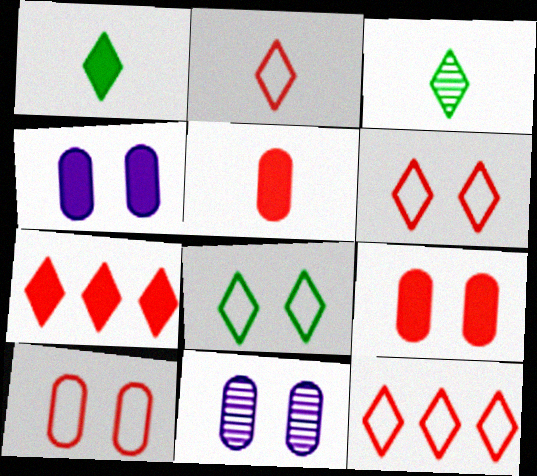[[2, 6, 12]]